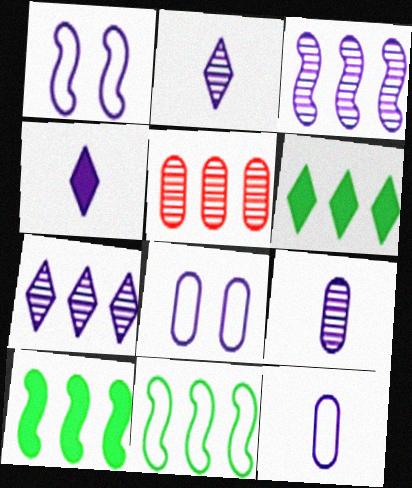[[3, 4, 8]]